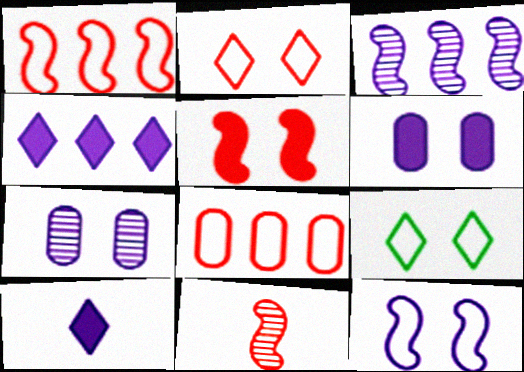[[1, 5, 11], 
[5, 7, 9]]